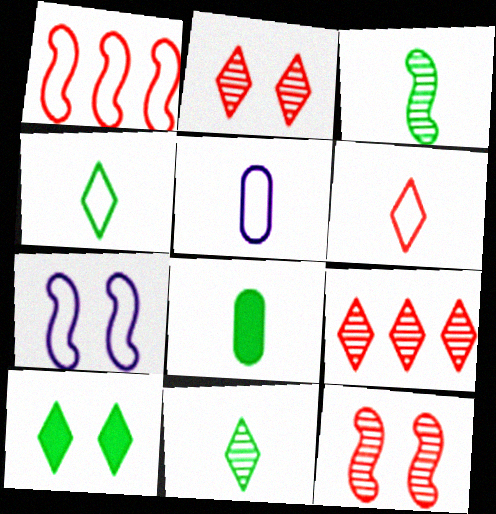[[3, 4, 8], 
[7, 8, 9]]